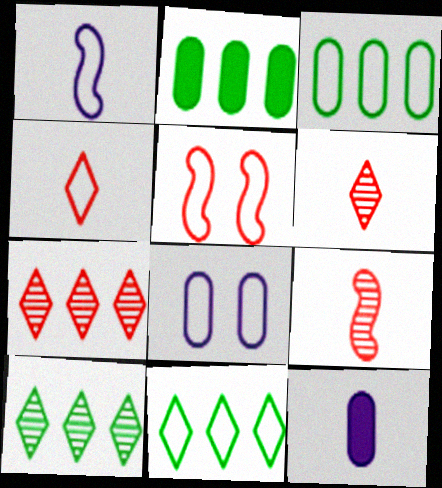[[5, 10, 12]]